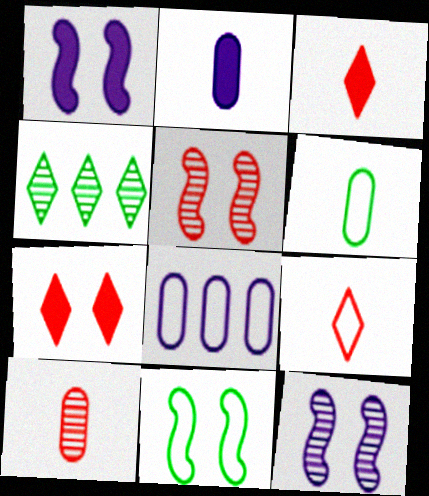[[1, 5, 11], 
[2, 6, 10], 
[4, 10, 12], 
[8, 9, 11]]